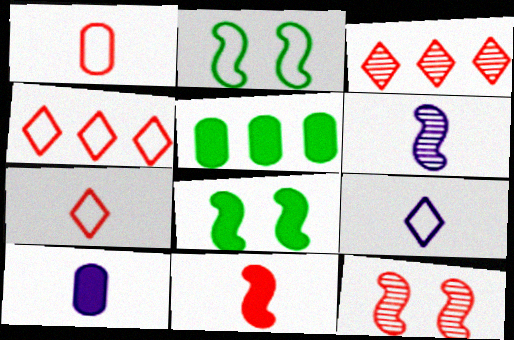[[2, 3, 10], 
[5, 9, 12], 
[6, 9, 10]]